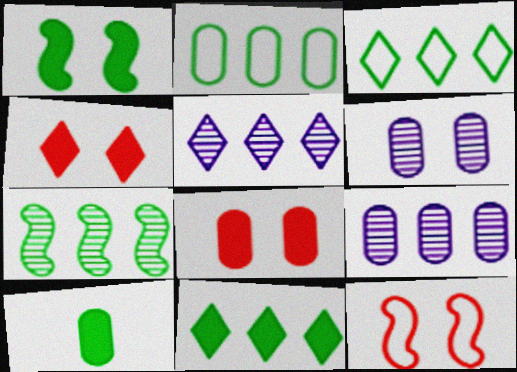[[1, 10, 11], 
[2, 7, 11], 
[5, 10, 12]]